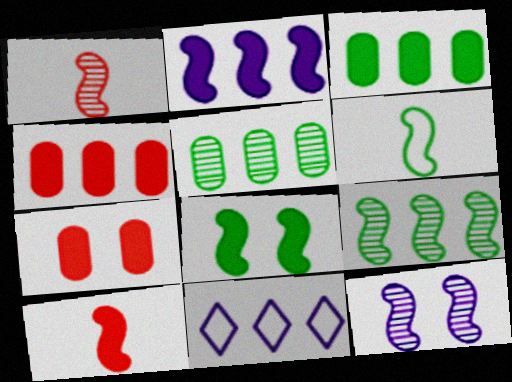[[1, 9, 12], 
[2, 8, 10], 
[4, 9, 11], 
[6, 8, 9]]